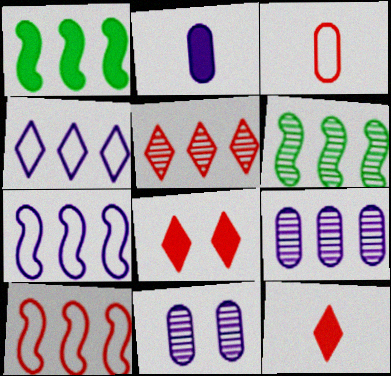[[1, 2, 8], 
[5, 6, 9]]